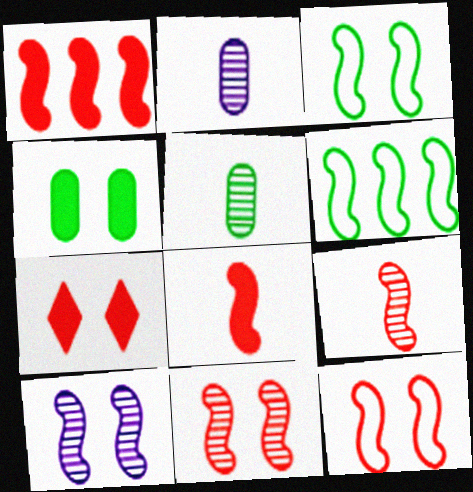[[1, 9, 12], 
[2, 6, 7], 
[6, 8, 10]]